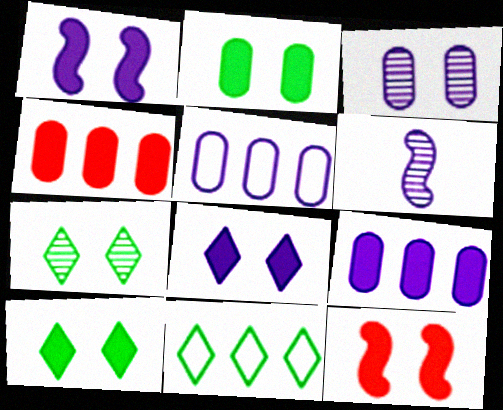[[2, 8, 12], 
[5, 6, 8]]